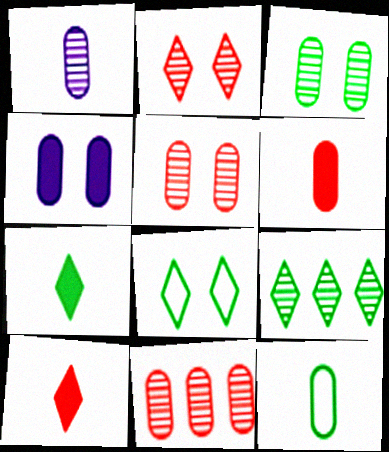[[1, 3, 11], 
[1, 6, 12], 
[4, 11, 12], 
[7, 8, 9]]